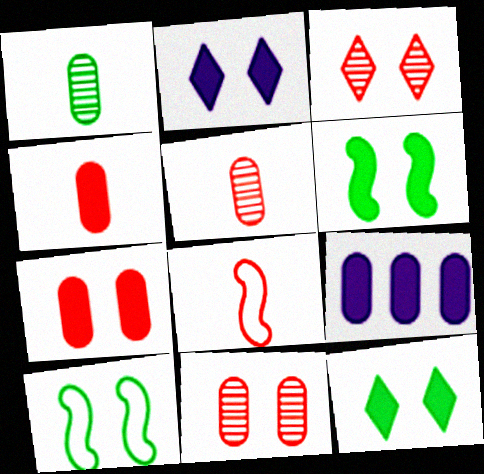[[2, 6, 7], 
[2, 10, 11]]